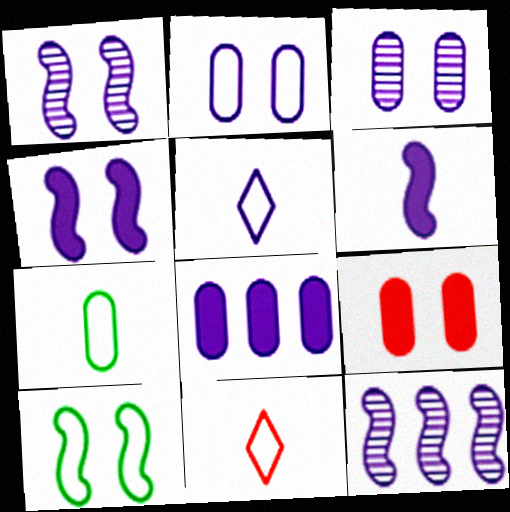[[1, 5, 8]]